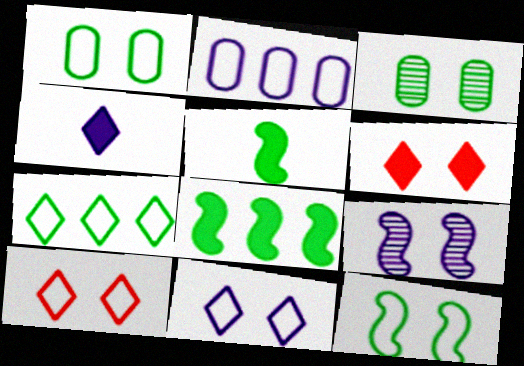[[1, 6, 9], 
[2, 4, 9], 
[3, 5, 7]]